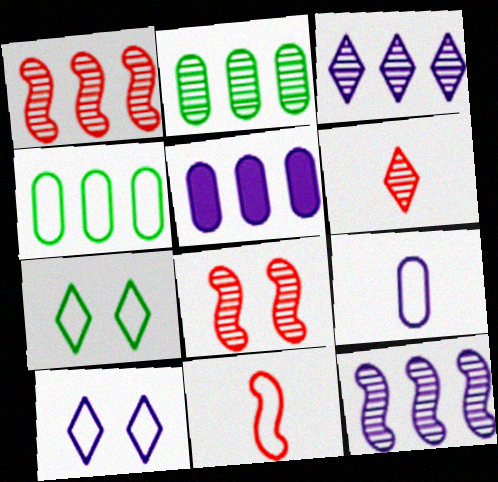[[1, 2, 3], 
[4, 10, 11]]